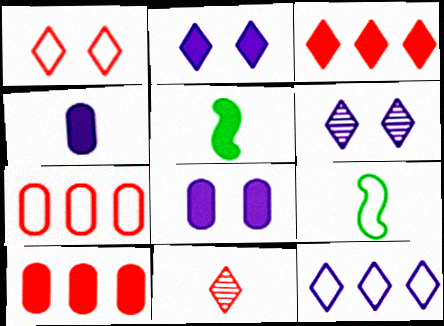[[1, 3, 11], 
[2, 5, 10], 
[3, 5, 8], 
[4, 9, 11], 
[5, 6, 7], 
[6, 9, 10]]